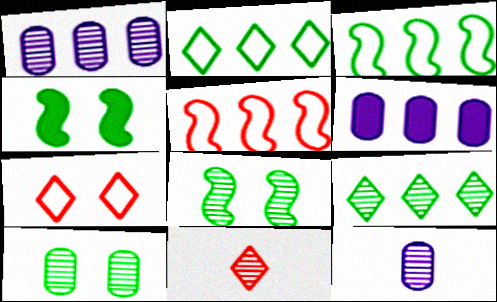[[1, 8, 11], 
[5, 6, 9]]